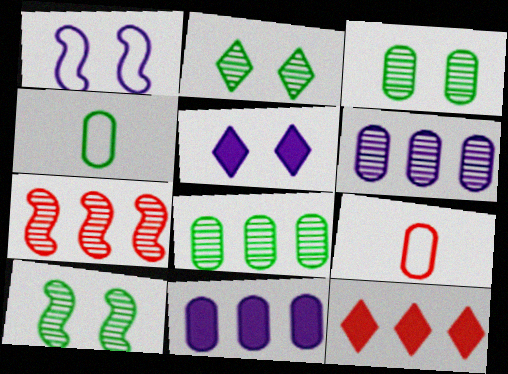[[2, 3, 10], 
[3, 9, 11], 
[4, 5, 7]]